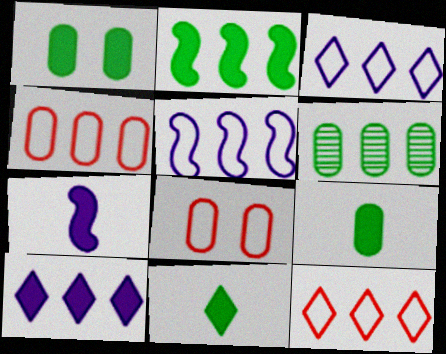[[1, 2, 11]]